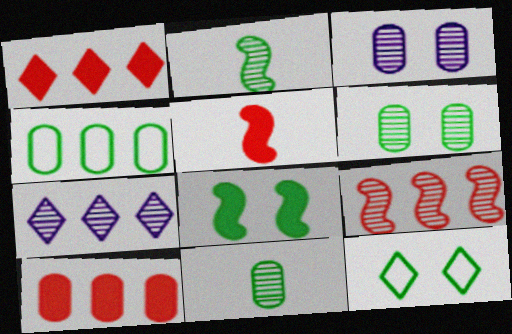[[6, 8, 12]]